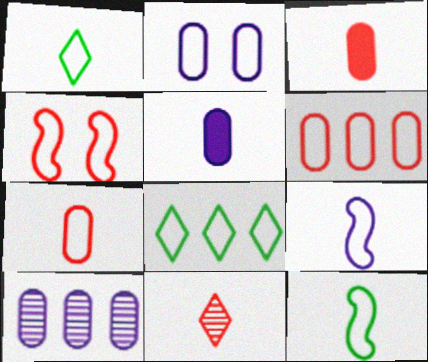[[1, 7, 9], 
[2, 5, 10], 
[5, 11, 12]]